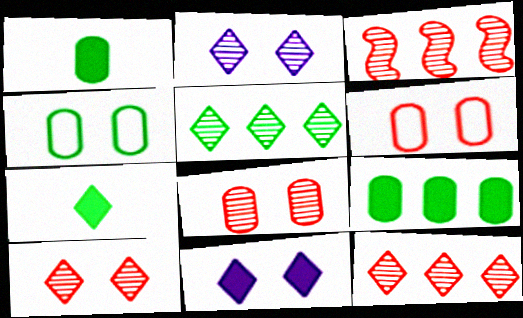[]